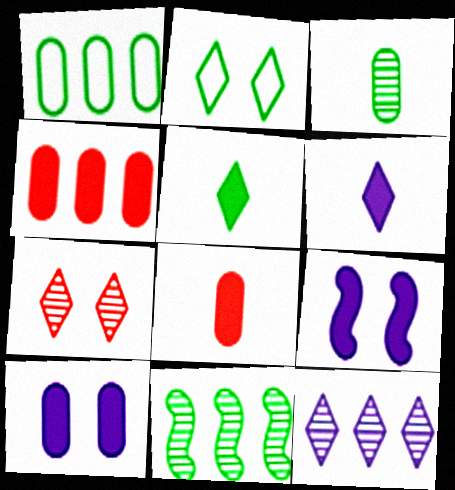[[4, 5, 9]]